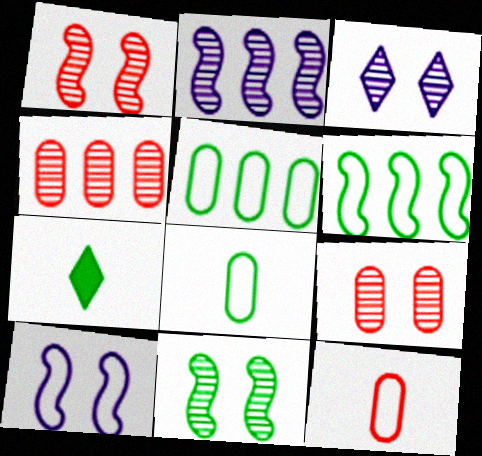[[3, 9, 11], 
[4, 7, 10], 
[5, 7, 11]]